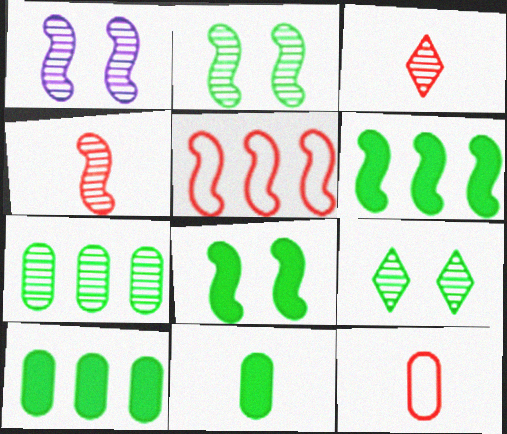[[1, 3, 7]]